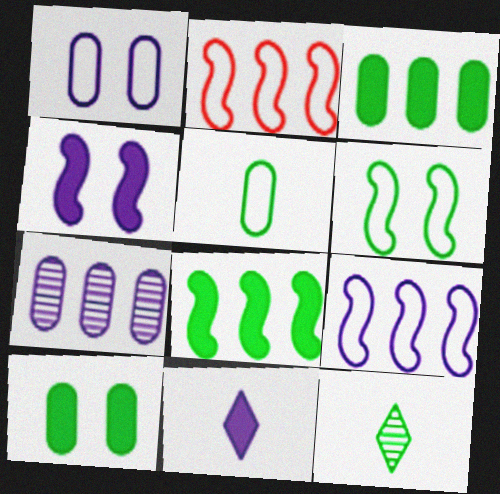[[3, 6, 12]]